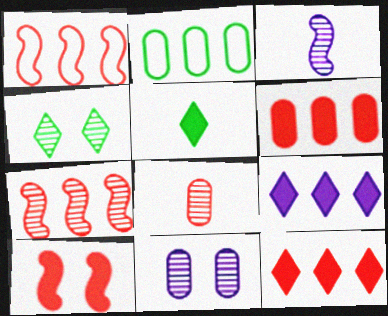[[1, 5, 11], 
[2, 7, 9]]